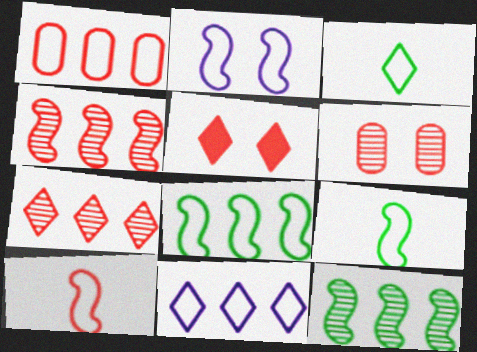[[1, 2, 3], 
[1, 8, 11], 
[2, 8, 10]]